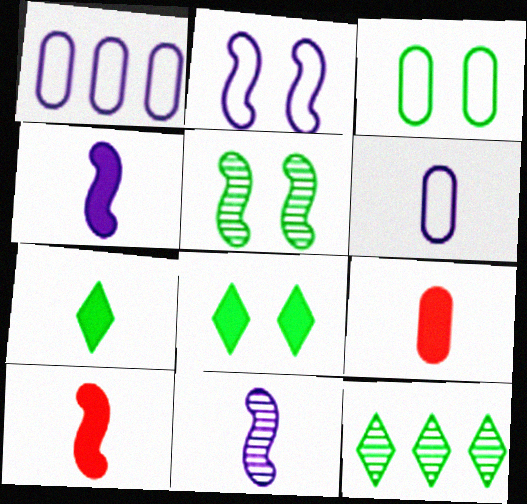[[2, 9, 12], 
[3, 5, 8], 
[4, 7, 9]]